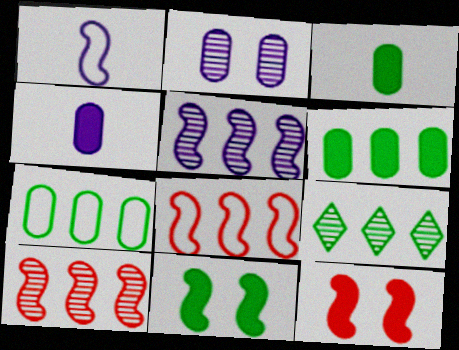[[1, 10, 11]]